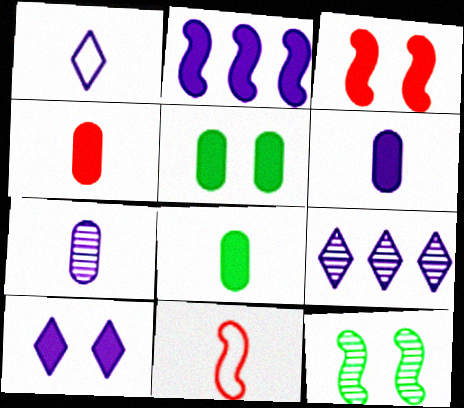[[1, 9, 10], 
[2, 6, 10], 
[2, 11, 12], 
[3, 5, 10], 
[4, 6, 8], 
[5, 9, 11]]